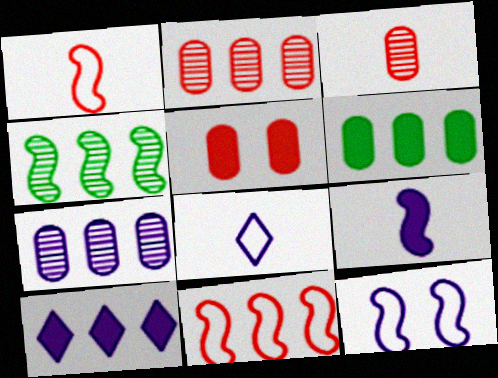[[4, 5, 8]]